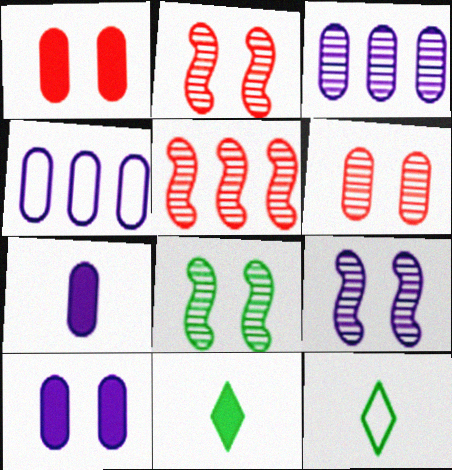[[2, 4, 11], 
[2, 8, 9], 
[5, 10, 12]]